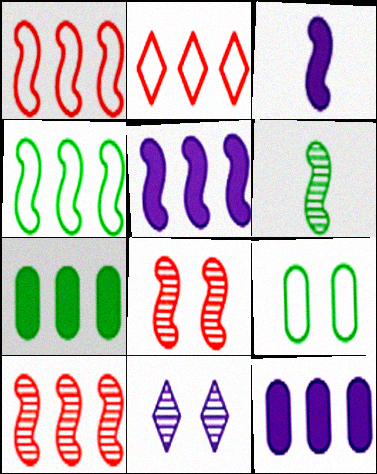[[3, 4, 8], 
[4, 5, 10]]